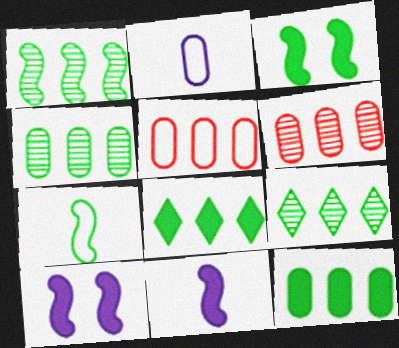[[1, 3, 7], 
[1, 4, 9]]